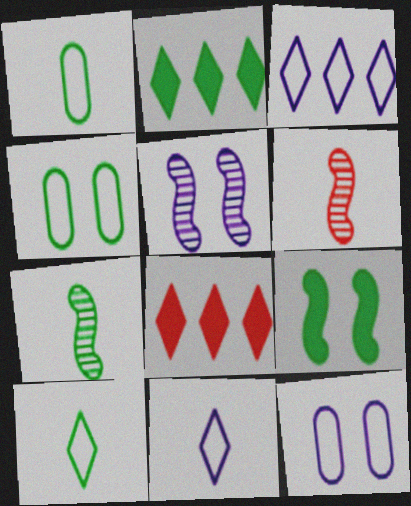[[1, 5, 8], 
[2, 4, 7], 
[2, 6, 12], 
[7, 8, 12]]